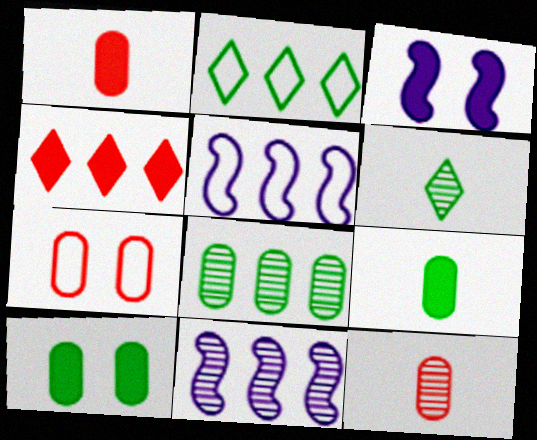[[2, 3, 12], 
[3, 4, 9], 
[4, 5, 8]]